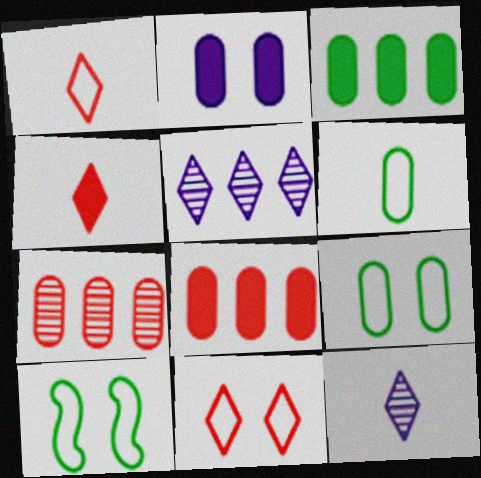[[2, 6, 7], 
[8, 10, 12]]